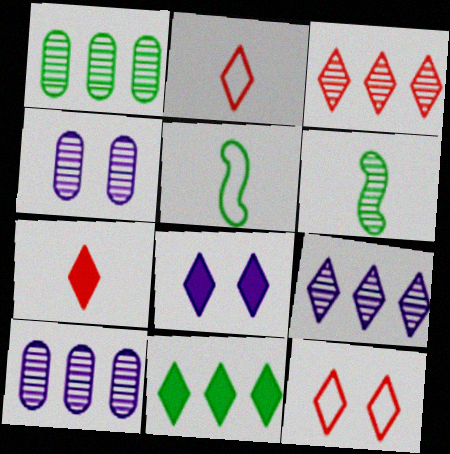[[3, 4, 6], 
[3, 7, 12], 
[7, 8, 11]]